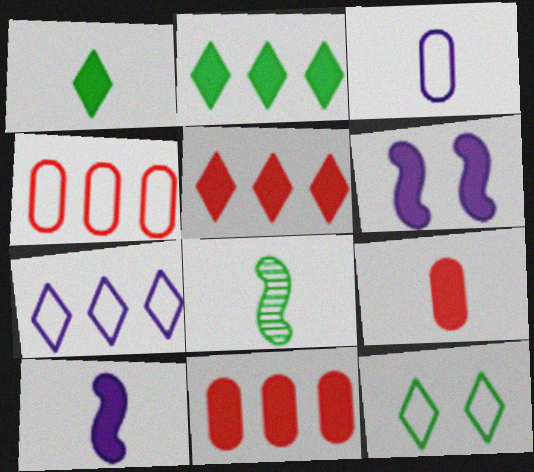[[1, 6, 11], 
[1, 9, 10], 
[2, 6, 9]]